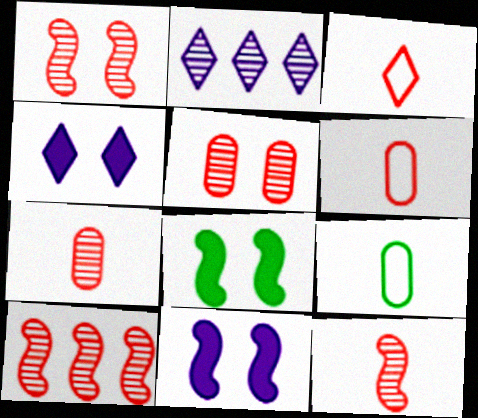[[1, 10, 12], 
[2, 6, 8], 
[4, 9, 10]]